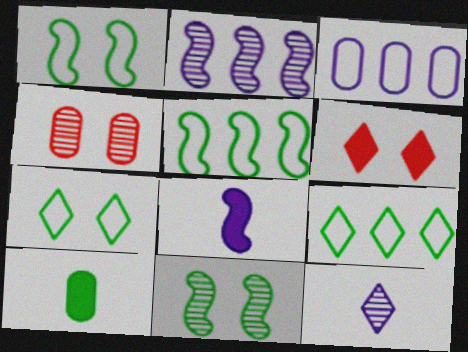[[3, 4, 10], 
[4, 8, 9], 
[6, 9, 12], 
[9, 10, 11]]